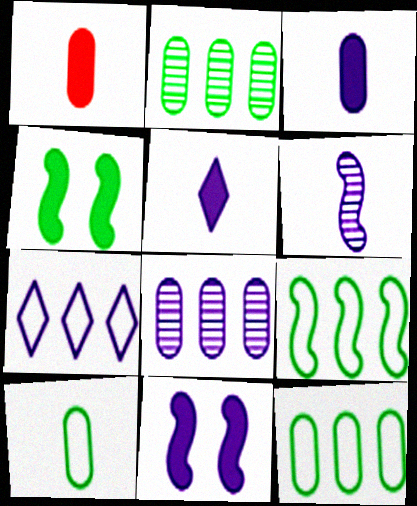[]